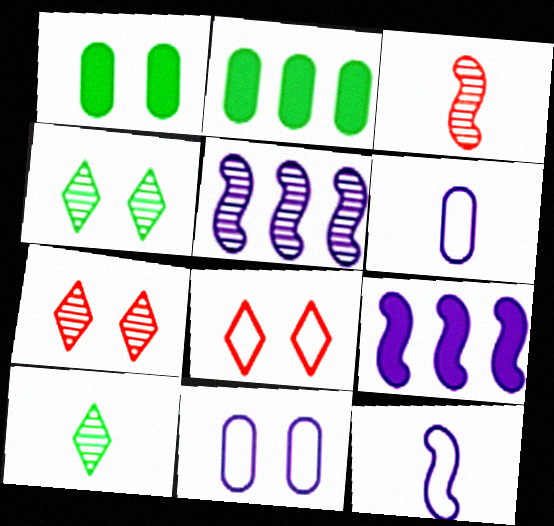[[2, 7, 12]]